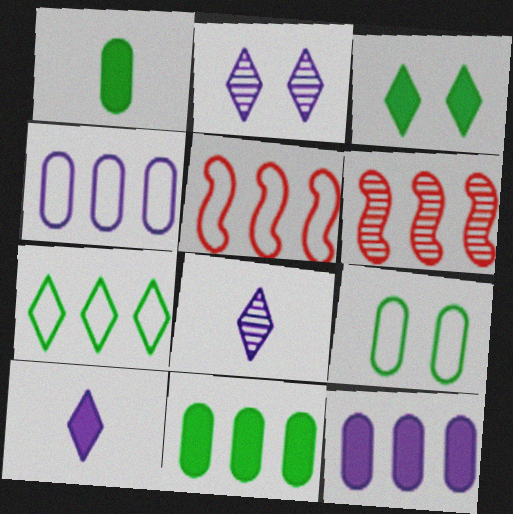[[1, 2, 5], 
[4, 5, 7], 
[6, 7, 12], 
[6, 9, 10]]